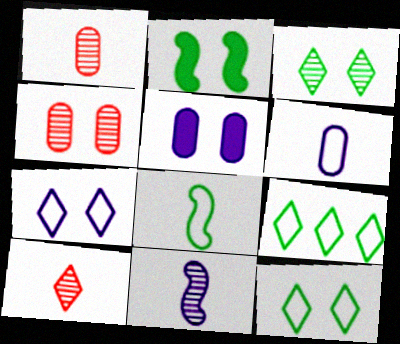[[2, 4, 7]]